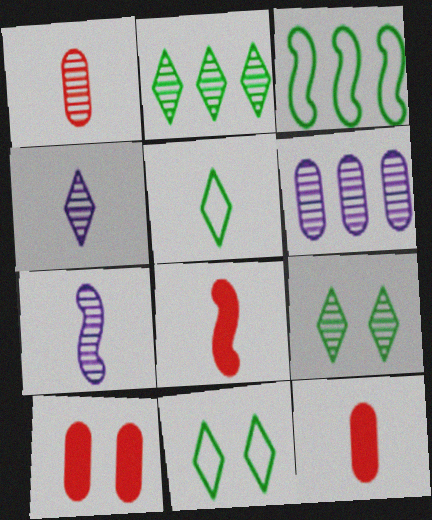[[3, 4, 10], 
[5, 7, 12], 
[6, 8, 11]]